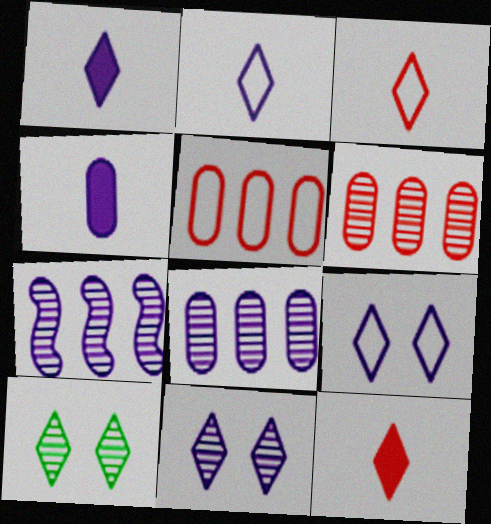[[4, 7, 9]]